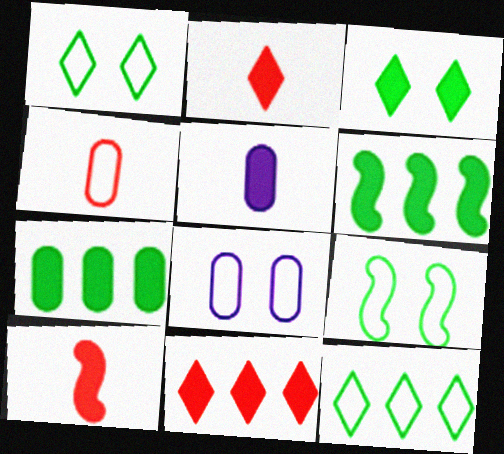[]